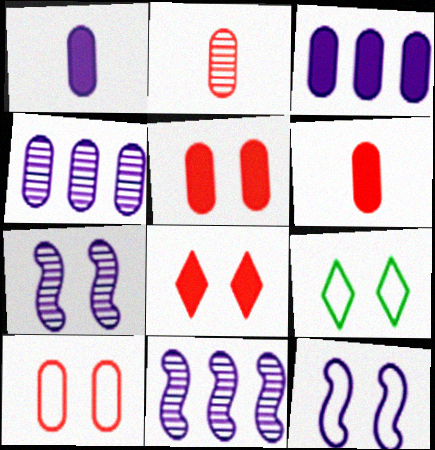[[5, 7, 9], 
[6, 9, 11], 
[9, 10, 12]]